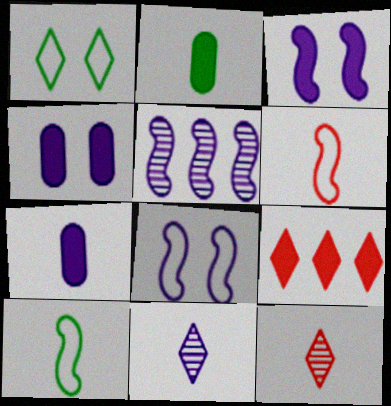[[1, 9, 11], 
[2, 3, 9], 
[2, 6, 11], 
[7, 10, 12]]